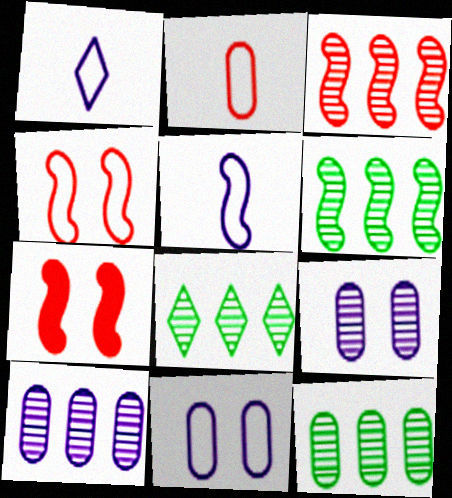[[1, 7, 12], 
[3, 8, 10], 
[5, 6, 7], 
[6, 8, 12]]